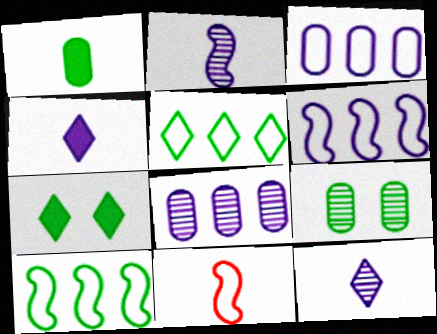[[1, 11, 12], 
[7, 8, 11]]